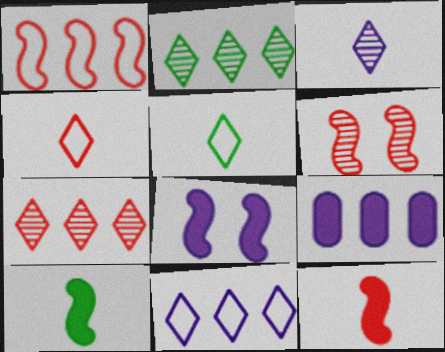[[1, 2, 9], 
[1, 6, 12], 
[5, 6, 9]]